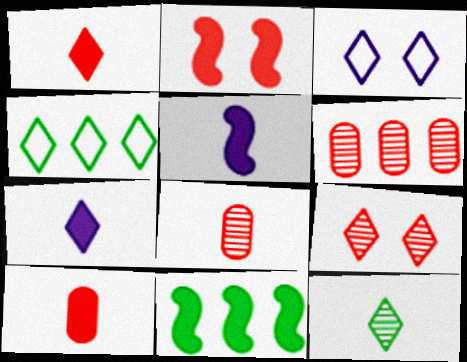[[2, 5, 11], 
[3, 8, 11], 
[4, 7, 9]]